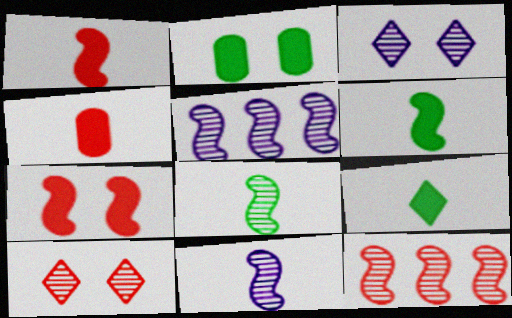[]